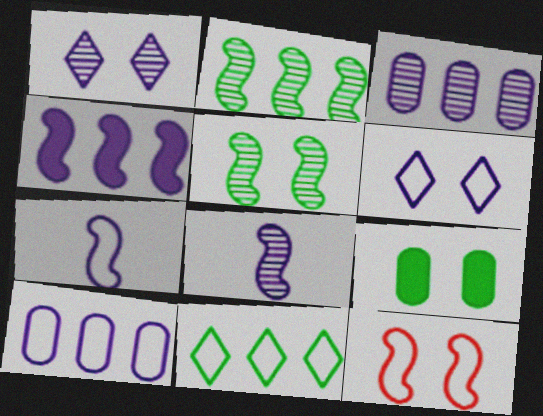[[1, 3, 8], 
[1, 9, 12], 
[6, 7, 10]]